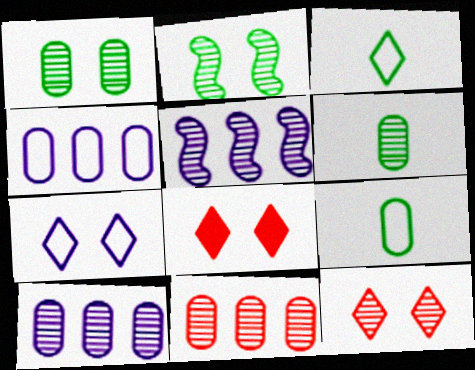[[5, 6, 12], 
[5, 8, 9]]